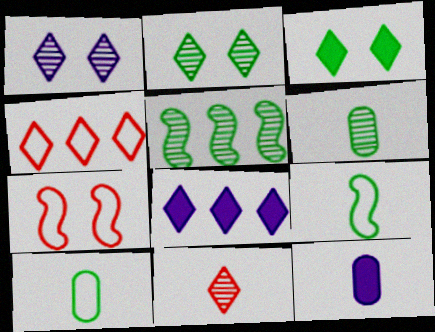[[2, 5, 6], 
[3, 5, 10], 
[6, 7, 8], 
[9, 11, 12]]